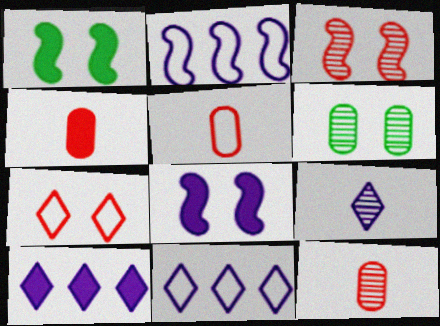[[1, 4, 10], 
[1, 11, 12], 
[4, 5, 12], 
[6, 7, 8]]